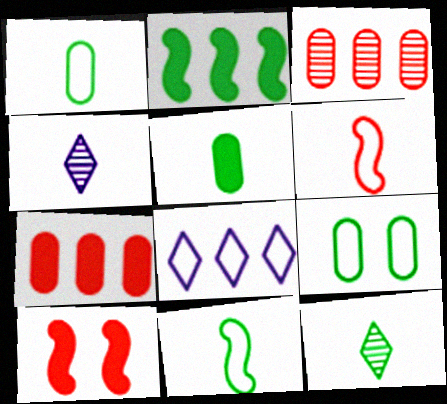[[2, 3, 8], 
[2, 9, 12], 
[4, 5, 6], 
[5, 11, 12], 
[6, 8, 9]]